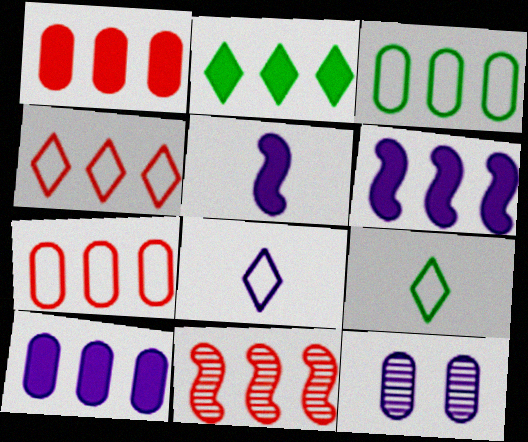[[1, 2, 6], 
[1, 4, 11], 
[6, 8, 12]]